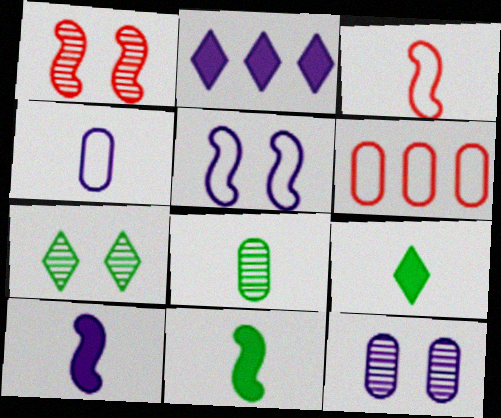[[1, 7, 12], 
[6, 7, 10]]